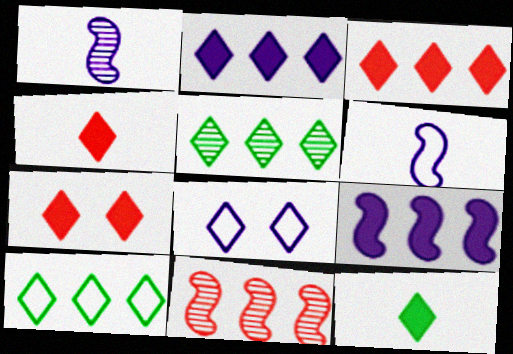[[2, 7, 12], 
[3, 4, 7], 
[4, 5, 8]]